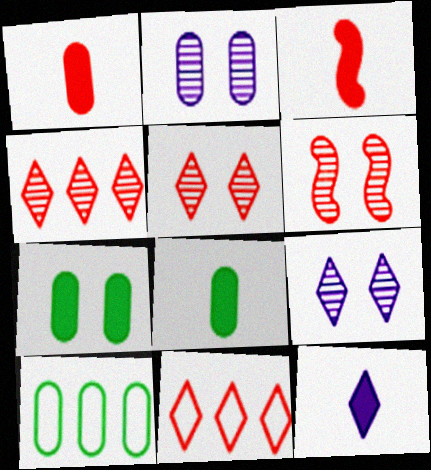[[1, 2, 10], 
[1, 6, 11], 
[3, 8, 12], 
[3, 9, 10], 
[6, 10, 12]]